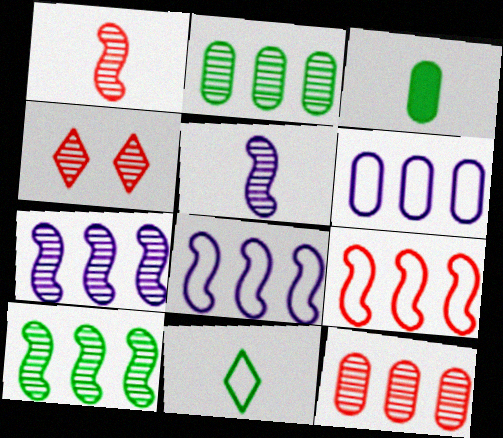[[1, 4, 12], 
[2, 4, 5], 
[3, 4, 8]]